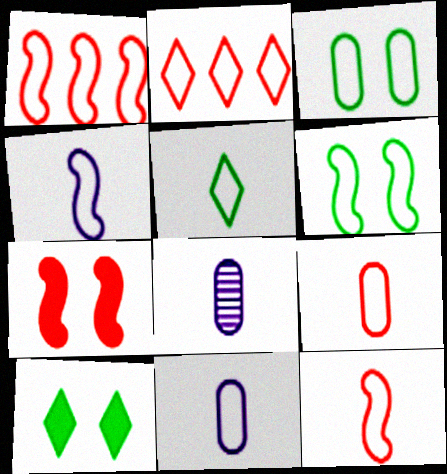[[1, 4, 6], 
[1, 8, 10], 
[2, 3, 4], 
[2, 6, 11], 
[4, 5, 9], 
[5, 11, 12]]